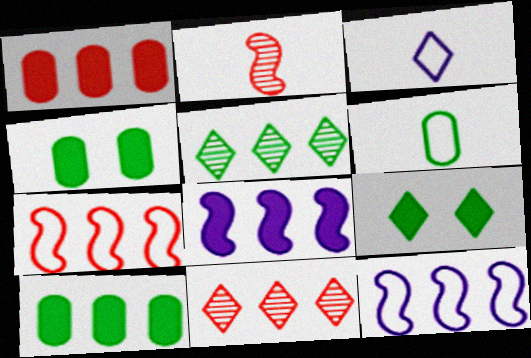[[1, 5, 12], 
[1, 7, 11], 
[3, 9, 11], 
[10, 11, 12]]